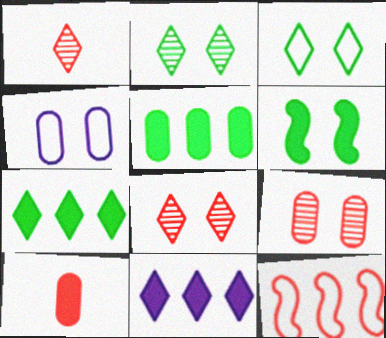[[1, 3, 11], 
[4, 6, 8], 
[6, 10, 11], 
[8, 10, 12]]